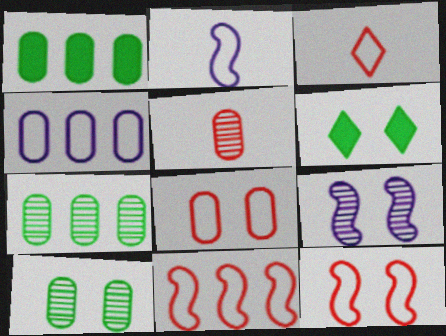[[1, 3, 9], 
[3, 8, 11], 
[6, 8, 9]]